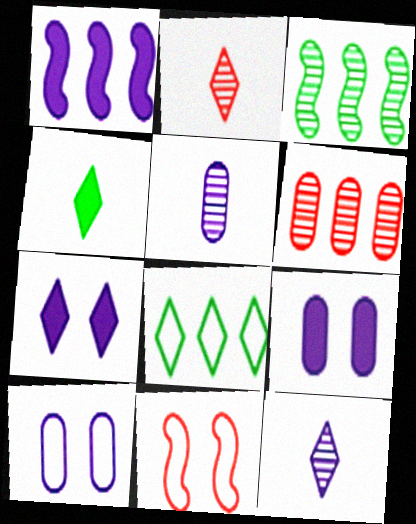[[1, 6, 8], 
[1, 10, 12], 
[2, 7, 8]]